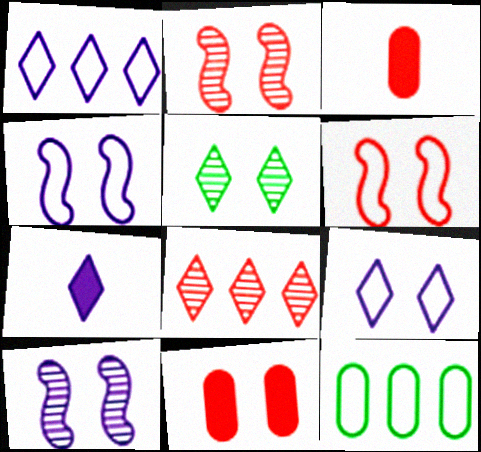[[2, 7, 12], 
[3, 6, 8], 
[4, 5, 11]]